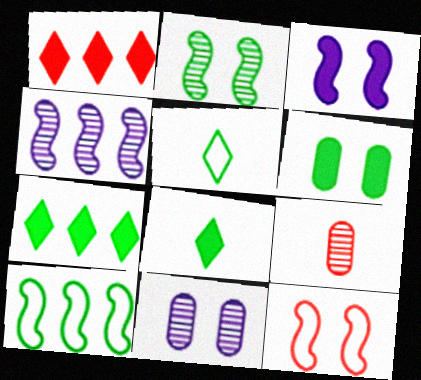[[1, 9, 12], 
[2, 3, 12]]